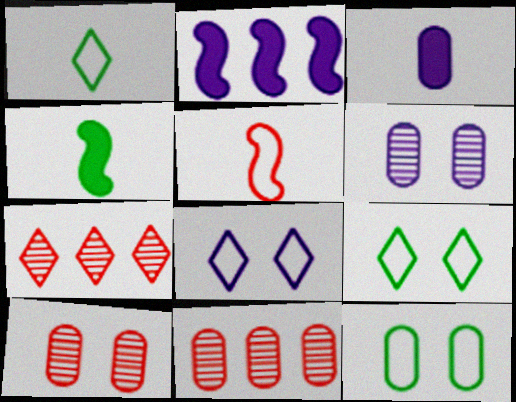[[1, 2, 10], 
[3, 11, 12], 
[4, 8, 11]]